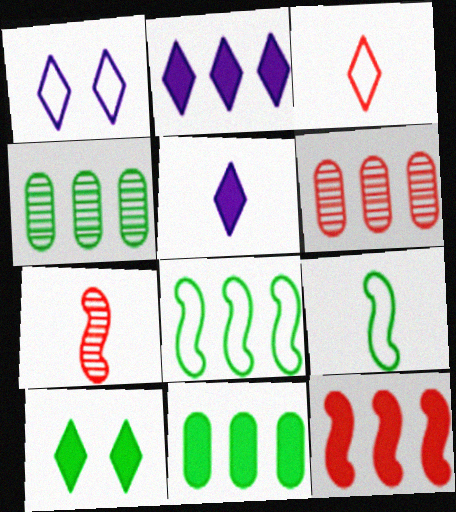[[1, 7, 11], 
[2, 6, 8], 
[2, 11, 12], 
[4, 9, 10]]